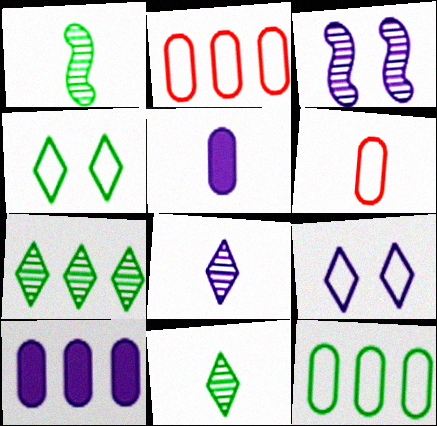[]